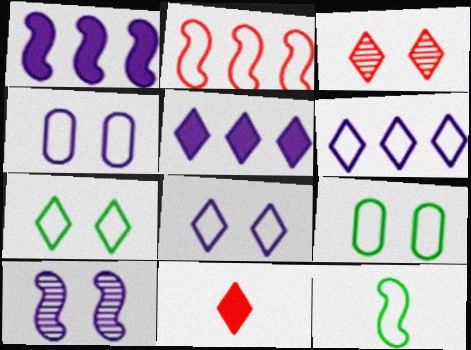[]